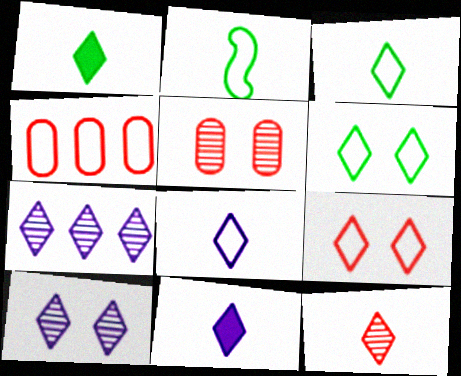[[1, 7, 9], 
[1, 8, 12], 
[3, 11, 12]]